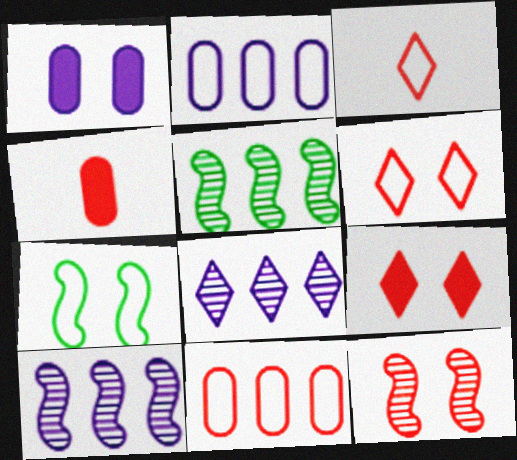[[1, 3, 5], 
[2, 3, 7], 
[4, 7, 8]]